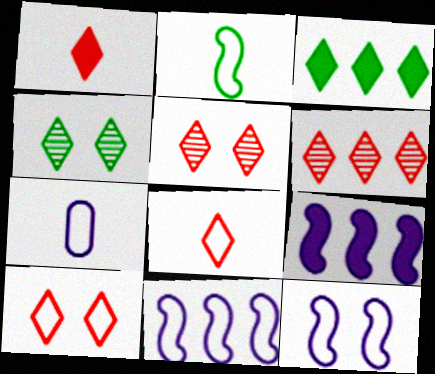[[1, 6, 10], 
[2, 7, 8]]